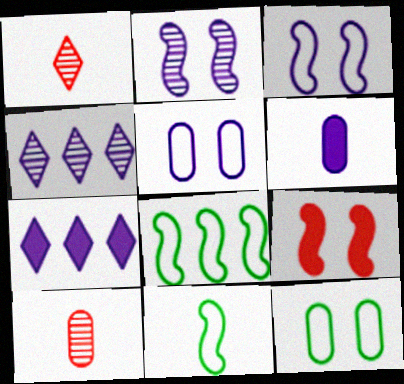[[1, 6, 11], 
[3, 4, 6]]